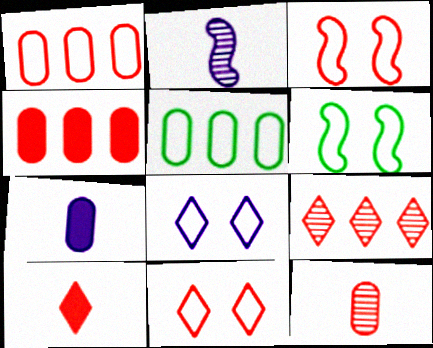[[6, 7, 9], 
[9, 10, 11]]